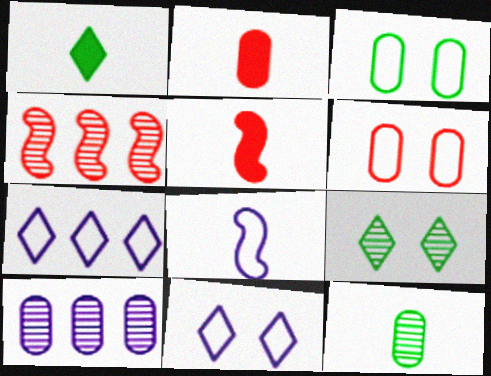[[2, 3, 10]]